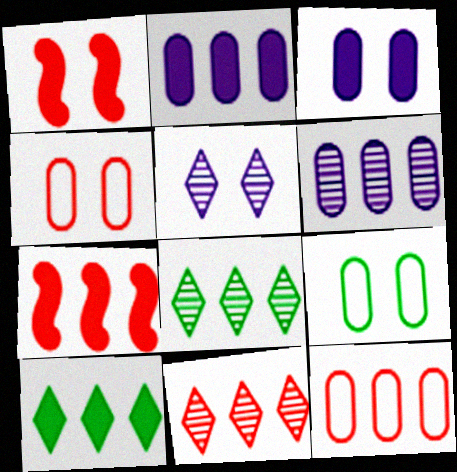[[1, 5, 9], 
[2, 7, 10], 
[7, 11, 12]]